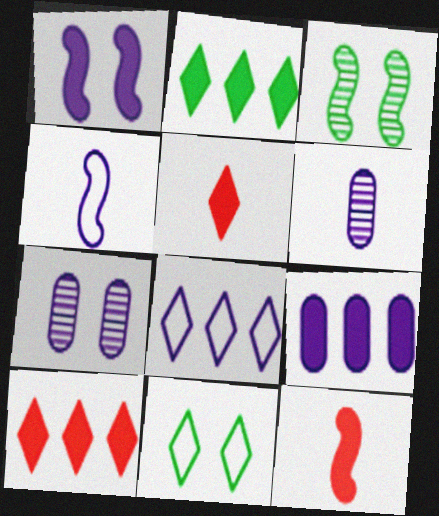[[1, 6, 8]]